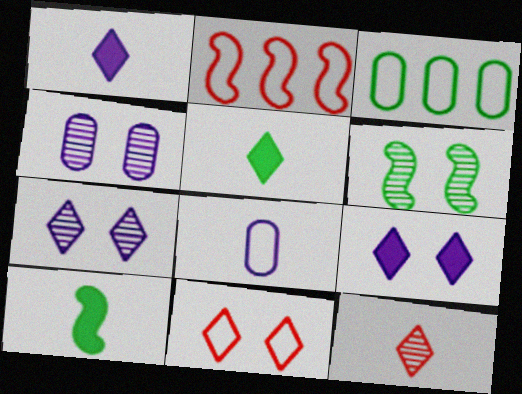[[2, 4, 5], 
[3, 5, 6], 
[8, 10, 12]]